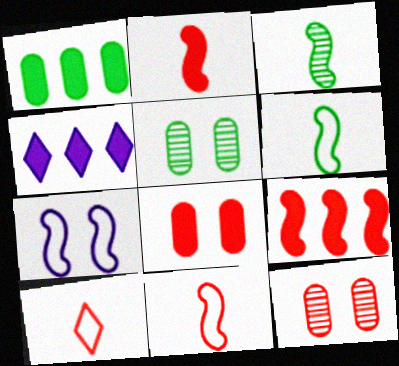[[1, 4, 9], 
[3, 7, 9], 
[4, 5, 11], 
[4, 6, 12], 
[9, 10, 12]]